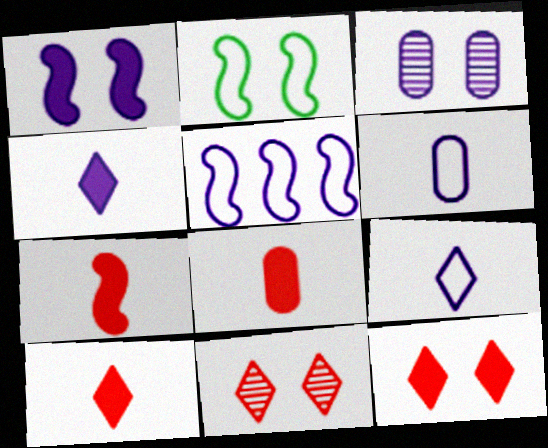[[2, 3, 12], 
[3, 4, 5], 
[7, 8, 10]]